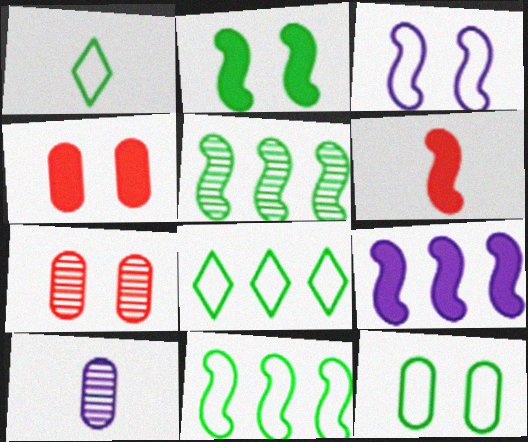[[1, 6, 10], 
[1, 7, 9], 
[1, 11, 12], 
[2, 6, 9], 
[3, 5, 6]]